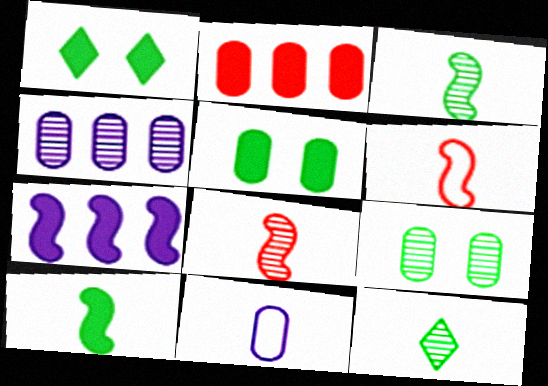[[1, 4, 6], 
[2, 9, 11]]